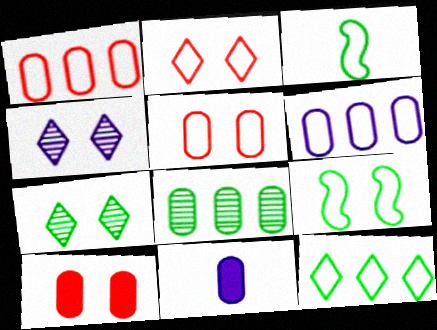[[2, 3, 6], 
[4, 9, 10], 
[5, 8, 11]]